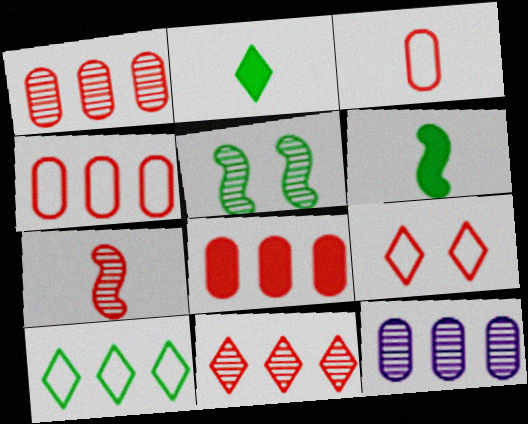[[1, 4, 8], 
[6, 9, 12], 
[7, 8, 9]]